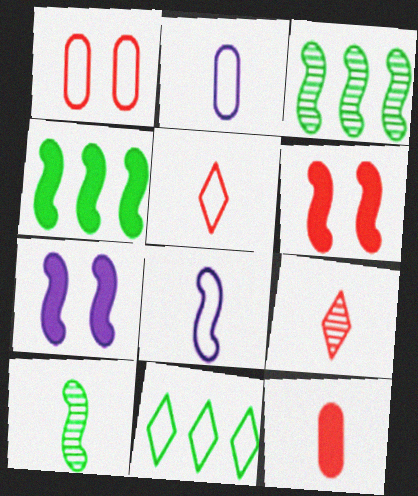[[1, 8, 11], 
[3, 6, 8]]